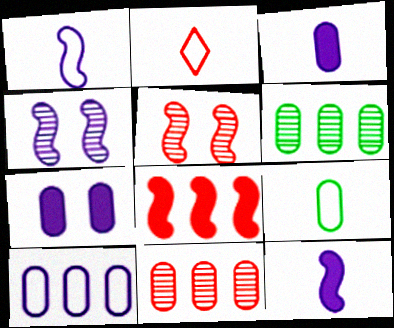[[1, 2, 9], 
[7, 9, 11]]